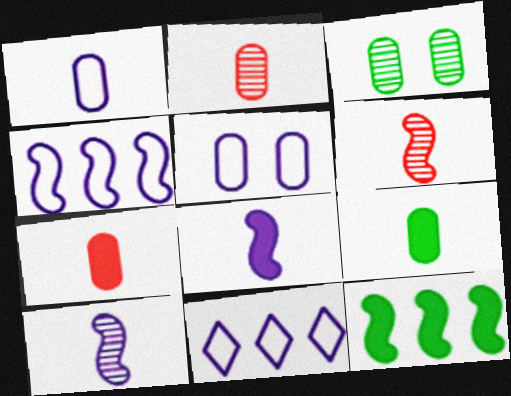[[1, 2, 9]]